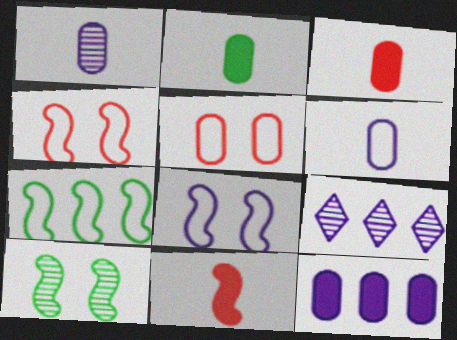[[2, 4, 9]]